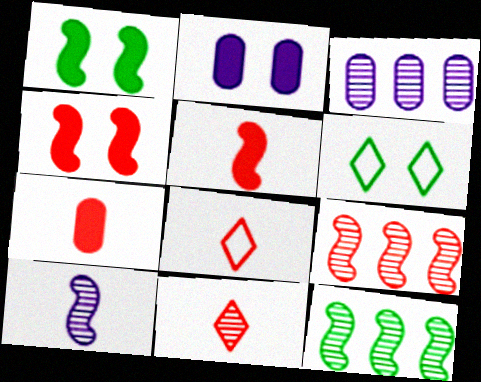[[1, 3, 8], 
[2, 8, 12], 
[3, 5, 6]]